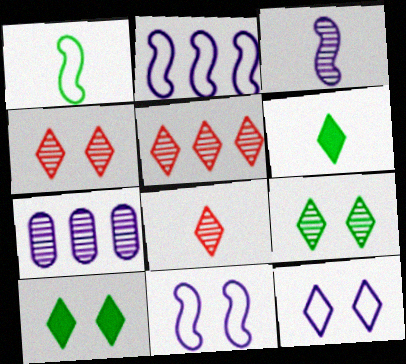[[4, 5, 8], 
[4, 10, 12], 
[5, 6, 12]]